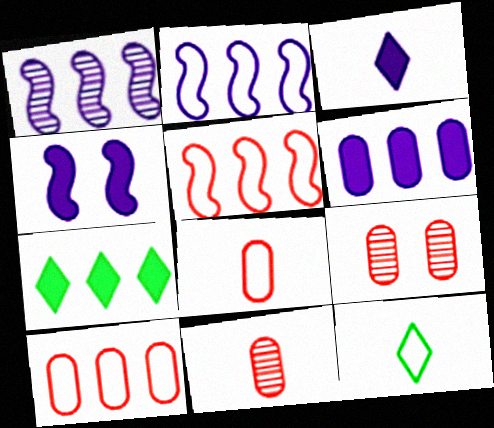[[1, 7, 10], 
[3, 4, 6]]